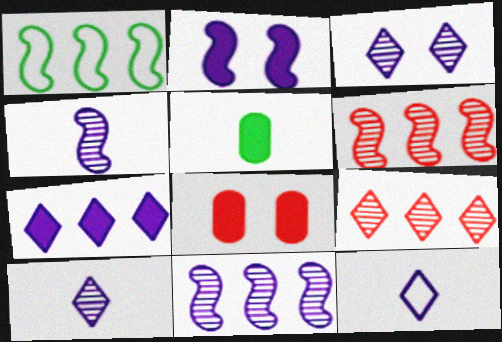[[1, 8, 10], 
[3, 7, 12]]